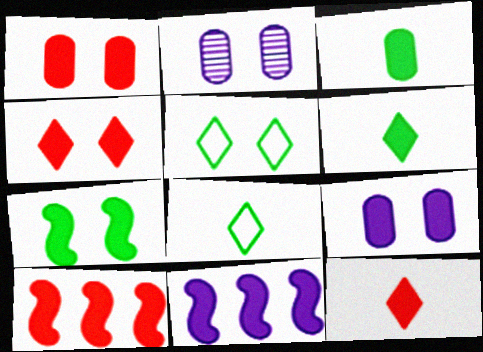[[1, 6, 11], 
[1, 10, 12], 
[2, 8, 10], 
[3, 4, 11], 
[4, 7, 9], 
[6, 9, 10]]